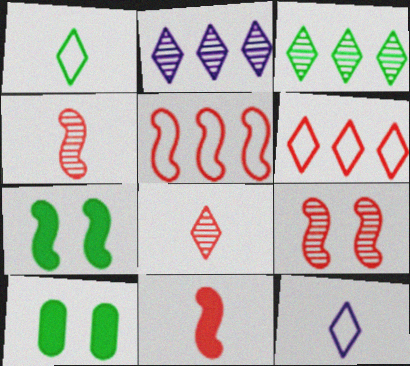[[5, 9, 11]]